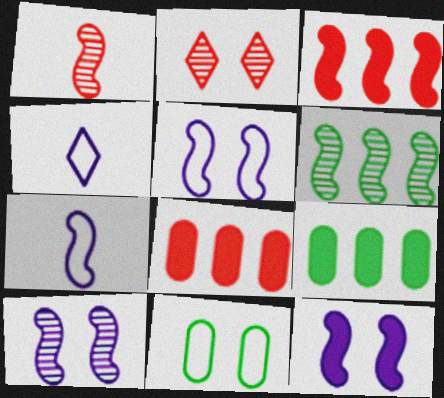[[1, 6, 10], 
[2, 7, 9], 
[2, 11, 12], 
[5, 10, 12]]